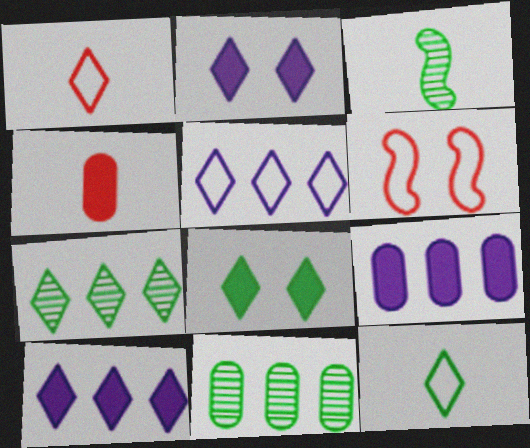[[1, 2, 7], 
[7, 8, 12]]